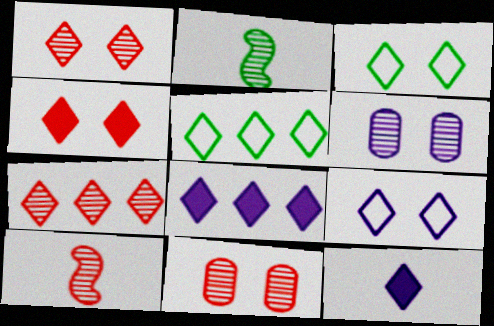[[1, 5, 12], 
[2, 6, 7], 
[3, 7, 12], 
[5, 7, 8], 
[7, 10, 11]]